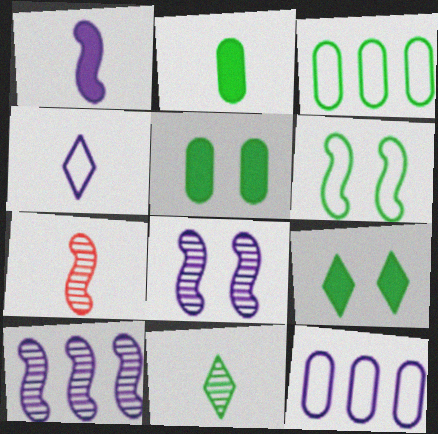[[2, 4, 7], 
[7, 9, 12]]